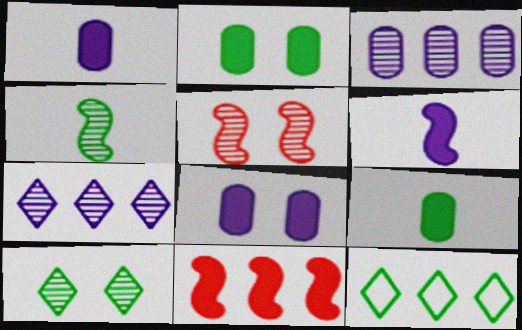[[1, 5, 12], 
[2, 4, 12], 
[3, 11, 12]]